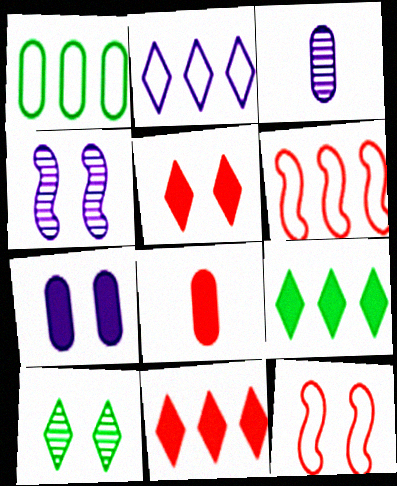[[1, 2, 6], 
[3, 9, 12], 
[7, 10, 12]]